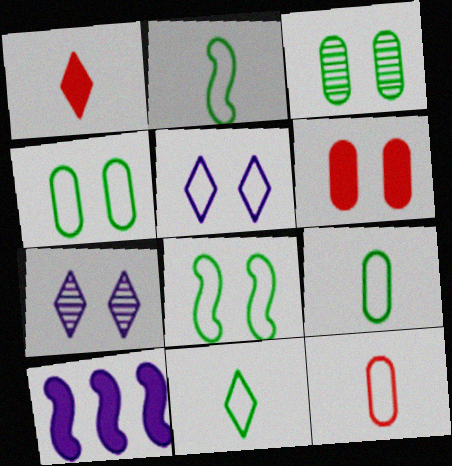[[2, 9, 11], 
[6, 7, 8]]